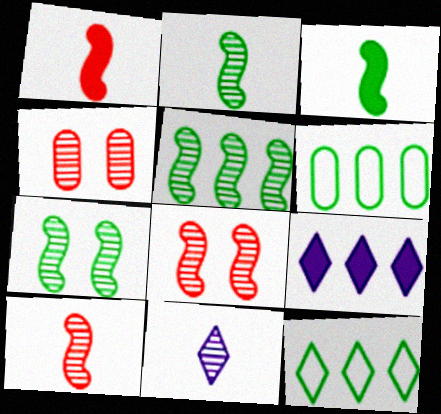[[2, 5, 7], 
[4, 5, 11]]